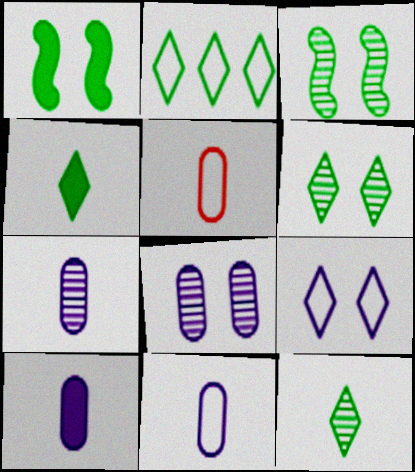[[2, 4, 6], 
[7, 10, 11]]